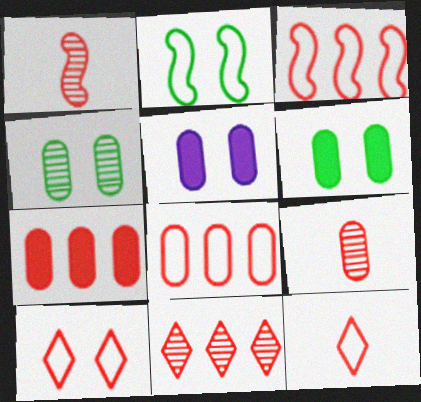[[1, 7, 10], 
[3, 7, 11]]